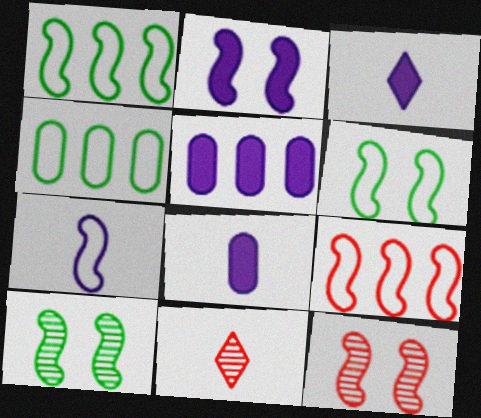[[2, 3, 5], 
[2, 4, 11], 
[2, 6, 12], 
[3, 4, 12], 
[5, 6, 11], 
[6, 7, 9]]